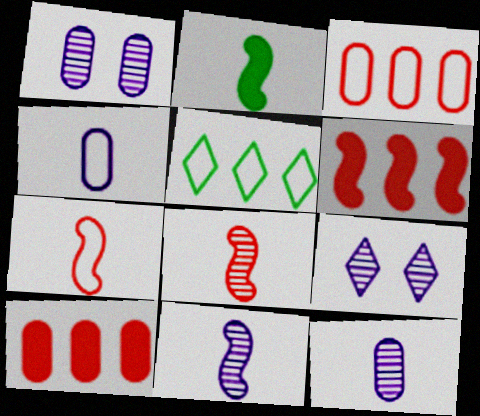[[2, 3, 9], 
[2, 7, 11]]